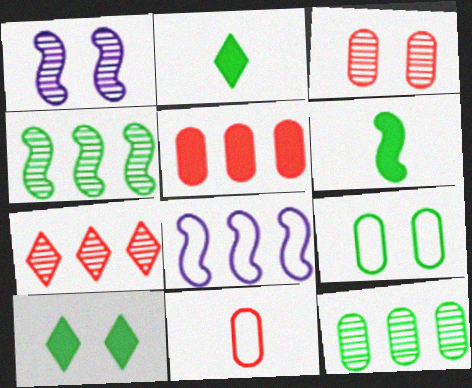[[2, 3, 8], 
[2, 4, 9], 
[3, 5, 11]]